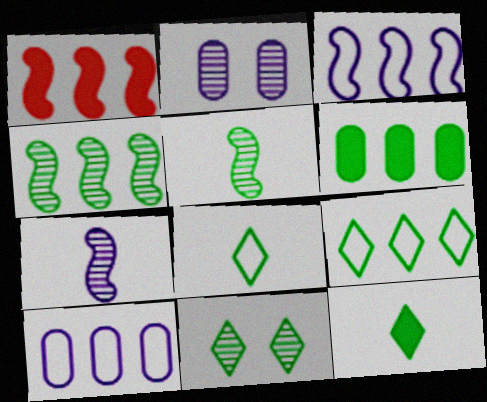[[1, 2, 8], 
[1, 3, 4], 
[4, 6, 9], 
[9, 11, 12]]